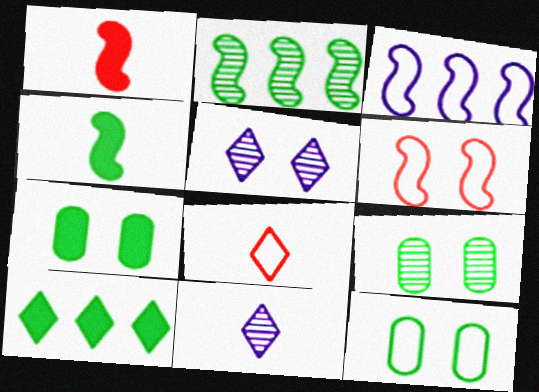[[3, 8, 12], 
[4, 7, 10], 
[5, 6, 7], 
[5, 8, 10], 
[7, 9, 12]]